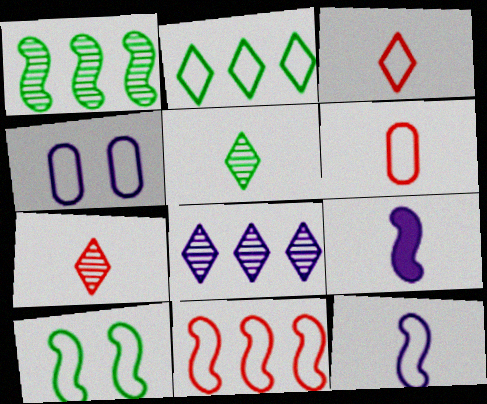[[4, 8, 9], 
[5, 6, 9], 
[10, 11, 12]]